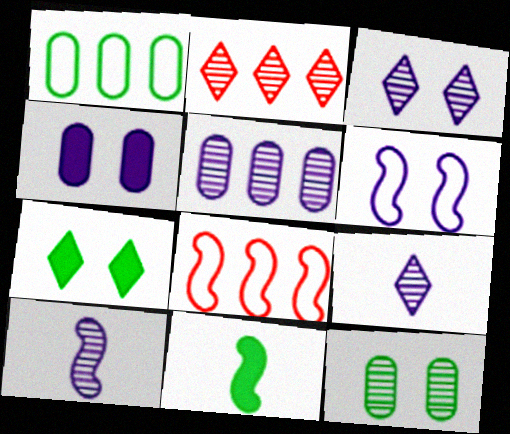[[2, 10, 12], 
[3, 4, 6], 
[3, 5, 10]]